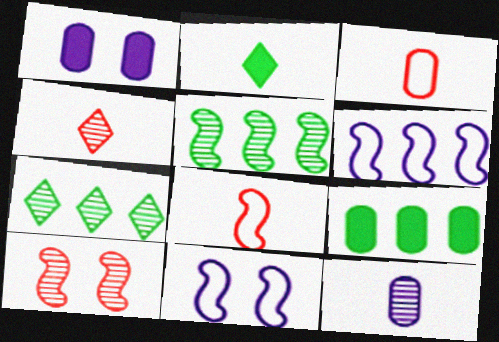[[1, 7, 8], 
[2, 8, 12], 
[4, 9, 11], 
[7, 10, 12]]